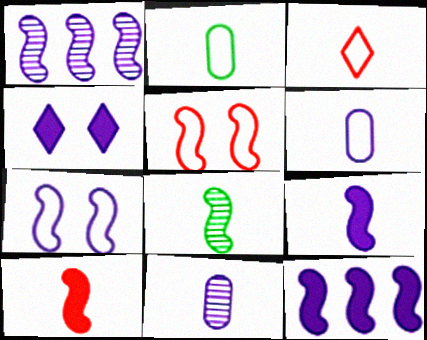[[1, 4, 6], 
[1, 7, 9], 
[5, 8, 12]]